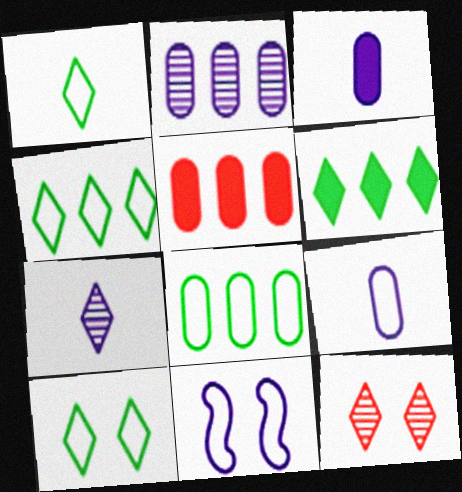[[1, 4, 10], 
[2, 5, 8]]